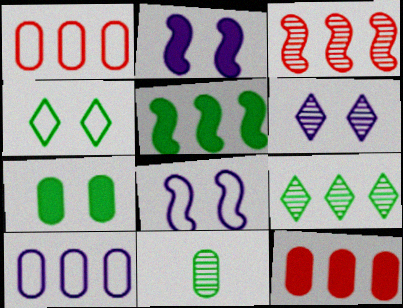[[3, 6, 11], 
[4, 5, 11]]